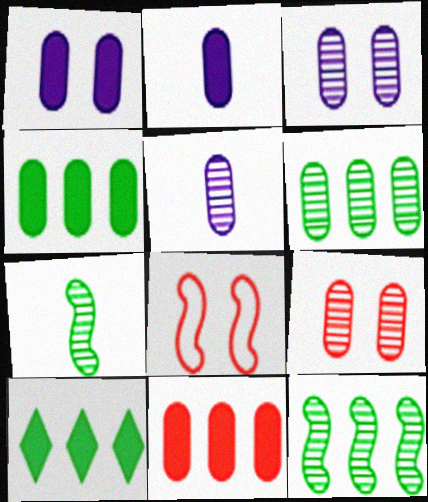[[5, 6, 9], 
[5, 8, 10]]